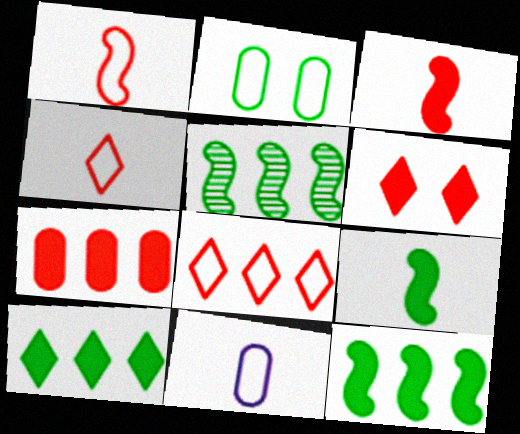[[3, 6, 7], 
[5, 6, 11]]